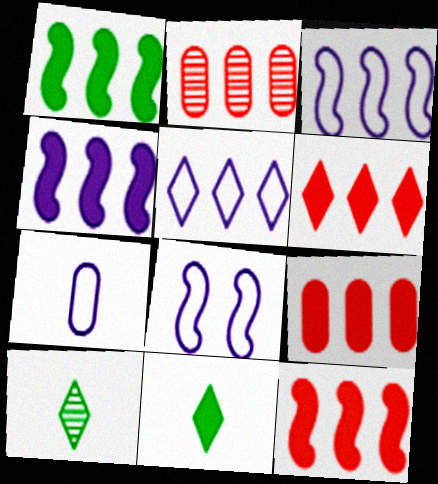[[1, 2, 5], 
[1, 4, 12], 
[2, 8, 11], 
[5, 7, 8], 
[6, 9, 12], 
[8, 9, 10]]